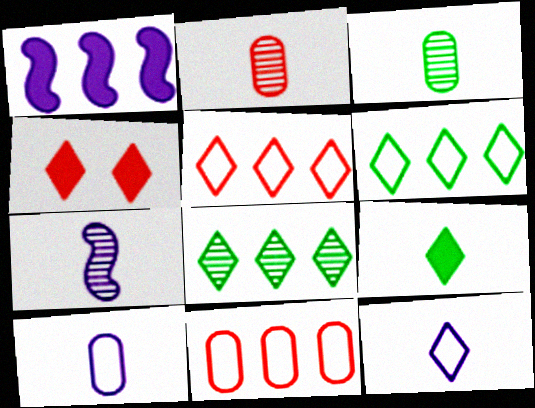[[1, 8, 11], 
[4, 8, 12]]